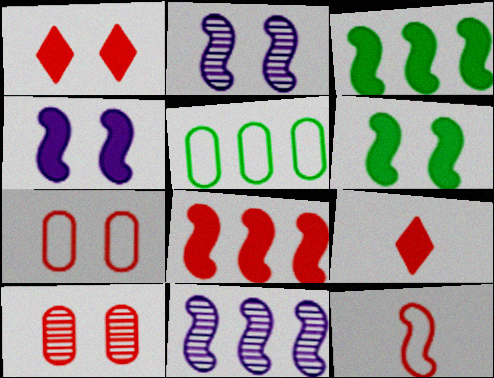[[2, 3, 12], 
[2, 5, 9], 
[6, 11, 12]]